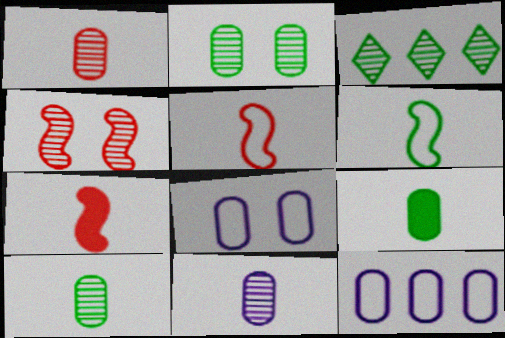[[1, 10, 11], 
[3, 4, 11], 
[3, 7, 8]]